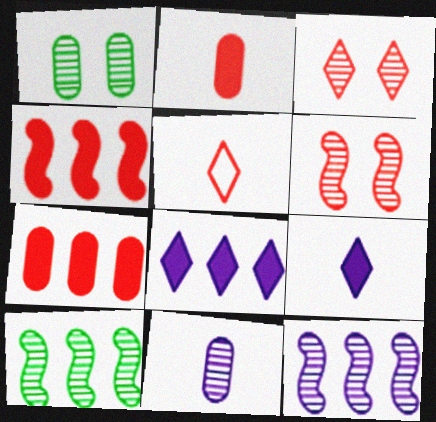[[3, 10, 11], 
[5, 6, 7]]